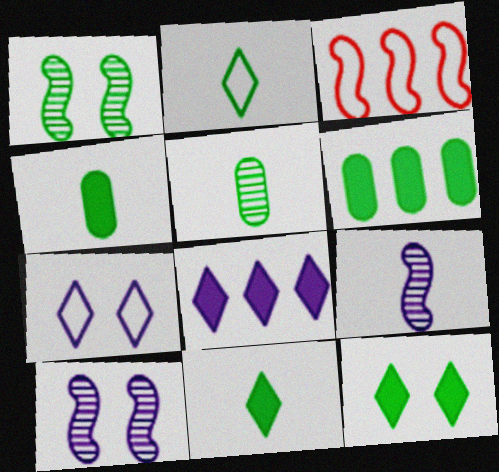[[1, 2, 6]]